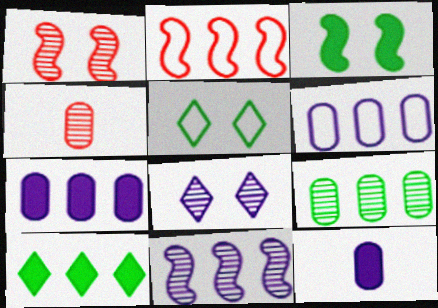[]